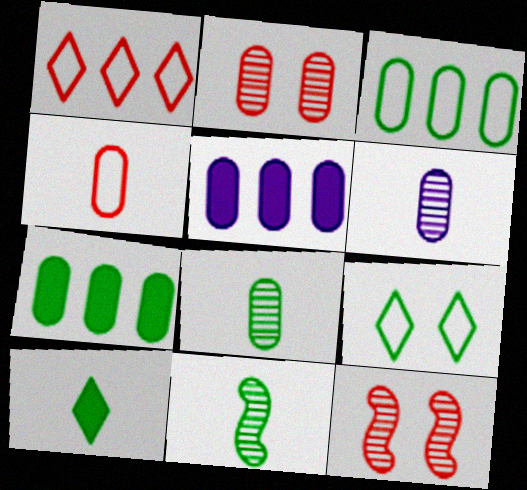[[7, 9, 11]]